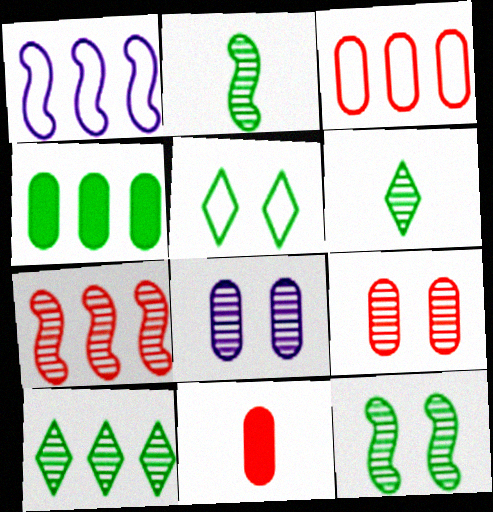[[2, 4, 5], 
[3, 9, 11], 
[6, 7, 8]]